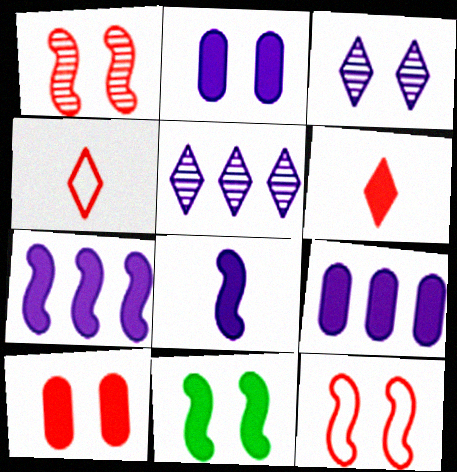[[6, 9, 11]]